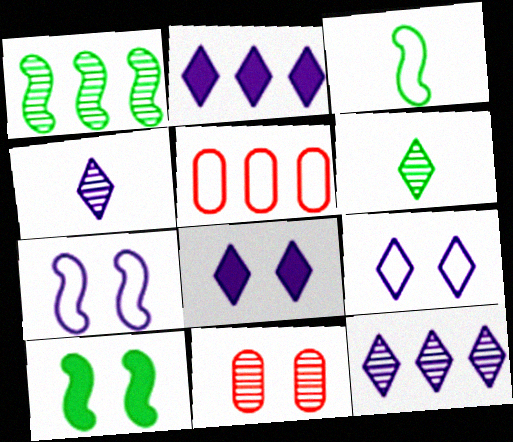[[1, 2, 5], 
[1, 3, 10], 
[1, 4, 11], 
[2, 3, 11], 
[2, 4, 9], 
[3, 5, 9], 
[4, 5, 10], 
[9, 10, 11]]